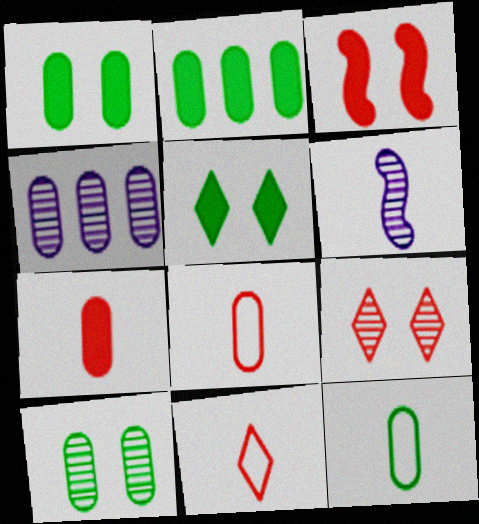[[1, 4, 8], 
[2, 10, 12]]